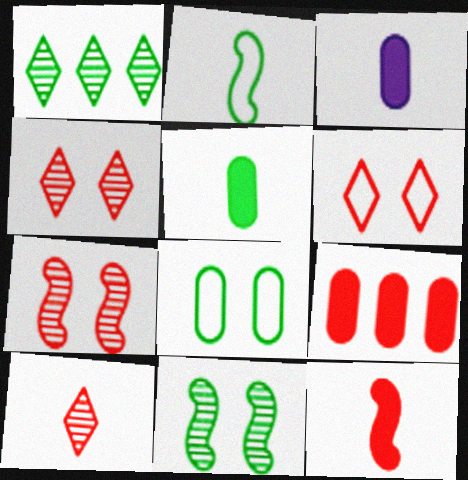[[2, 3, 10]]